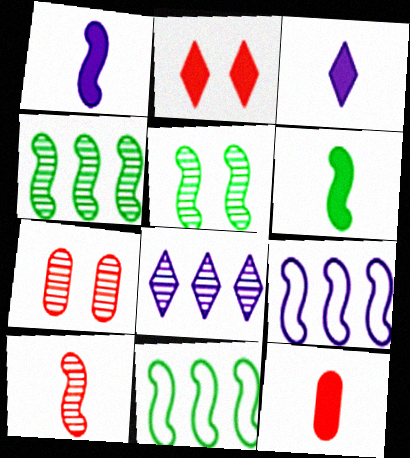[[3, 6, 12], 
[3, 7, 11], 
[5, 6, 11]]